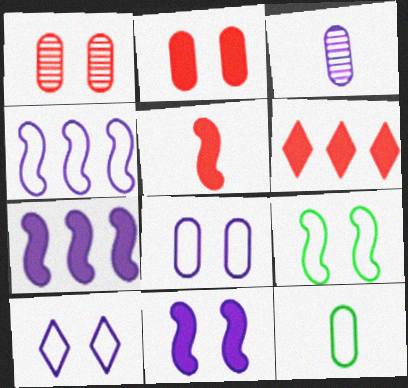[[2, 5, 6], 
[3, 6, 9], 
[3, 7, 10]]